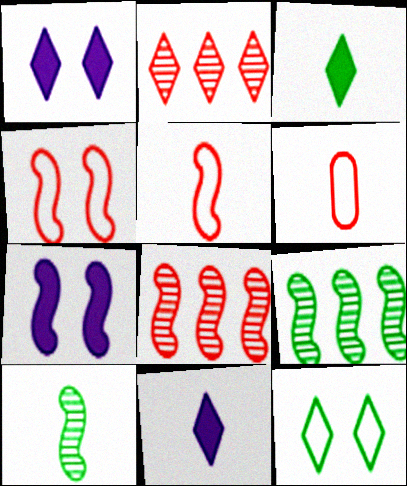[[1, 6, 9], 
[2, 11, 12], 
[5, 7, 9], 
[6, 10, 11]]